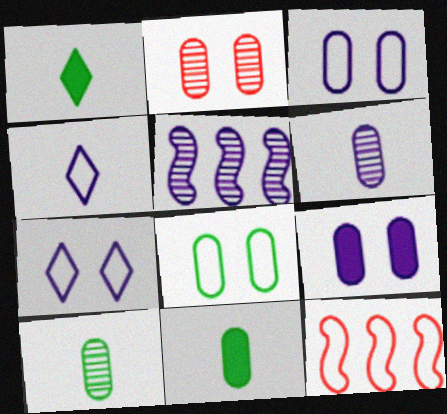[[2, 8, 9], 
[4, 5, 9], 
[4, 8, 12]]